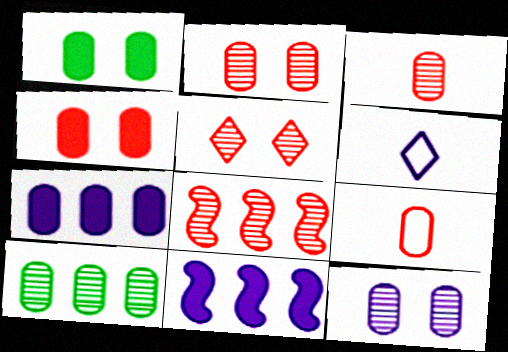[[1, 6, 8], 
[3, 5, 8], 
[3, 10, 12], 
[6, 11, 12]]